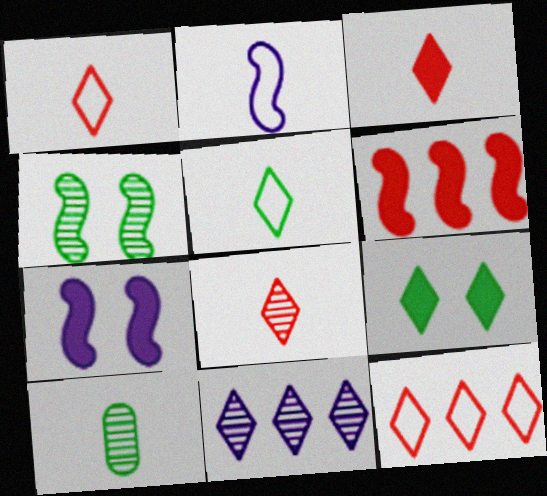[[1, 3, 8], 
[1, 9, 11], 
[2, 3, 10], 
[2, 4, 6], 
[7, 10, 12]]